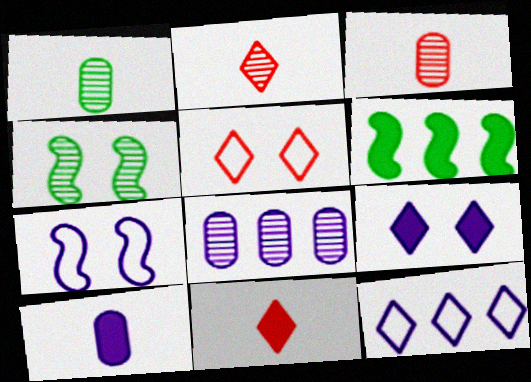[[2, 4, 8]]